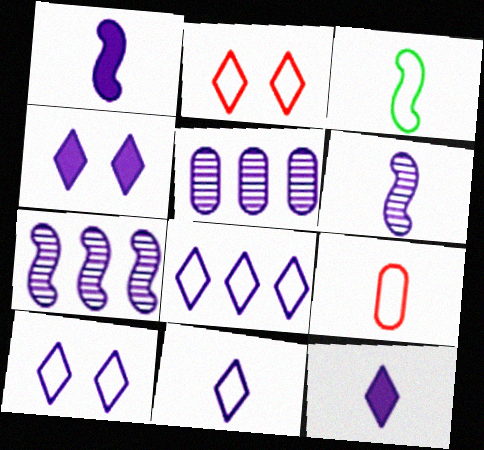[[1, 5, 10], 
[3, 9, 11], 
[8, 10, 11]]